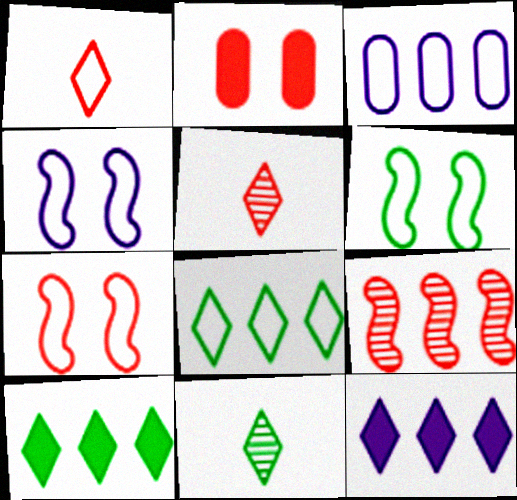[[1, 2, 9], 
[1, 3, 6], 
[3, 9, 10], 
[4, 6, 7]]